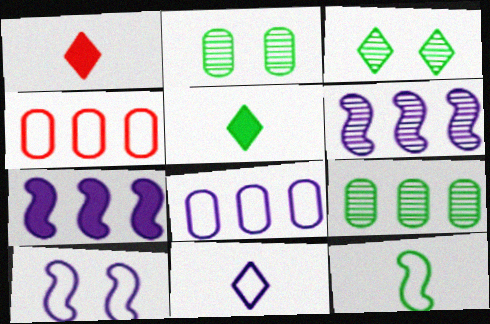[[1, 9, 10], 
[8, 10, 11]]